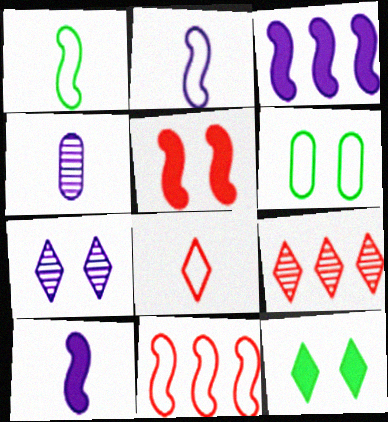[[4, 11, 12], 
[5, 6, 7], 
[6, 9, 10]]